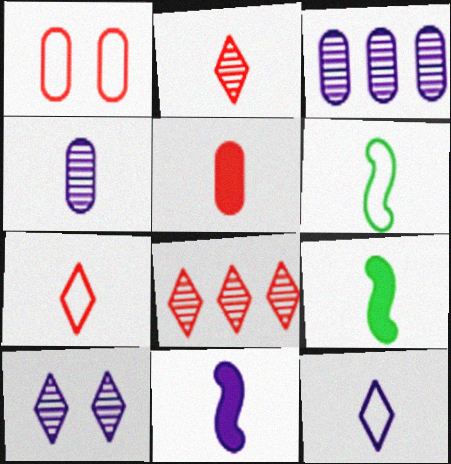[[4, 7, 9], 
[4, 11, 12]]